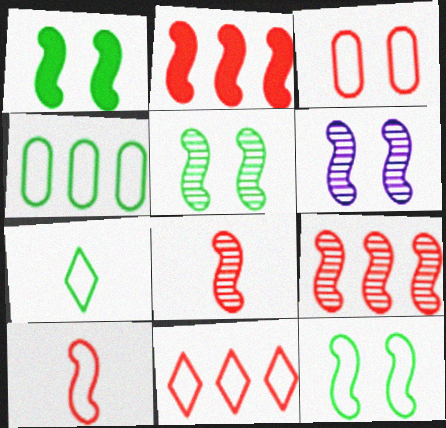[[1, 5, 12], 
[3, 10, 11], 
[4, 7, 12]]